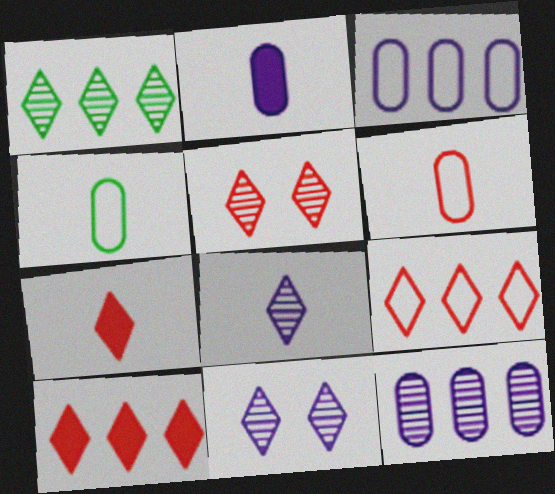[[1, 5, 8], 
[5, 7, 9]]